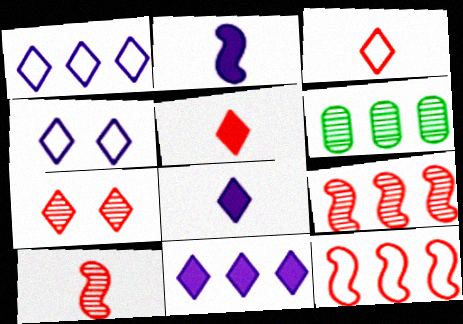[[6, 11, 12]]